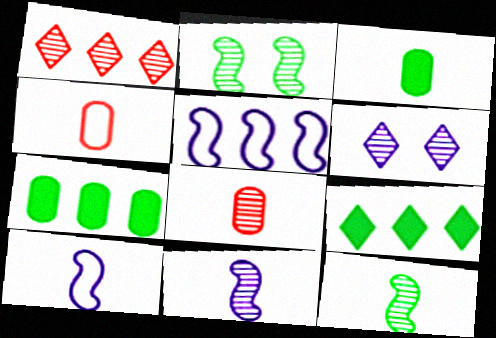[[1, 5, 7]]